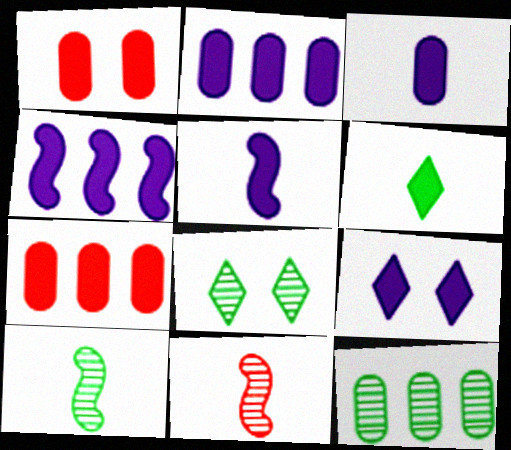[[1, 4, 6], 
[2, 5, 9], 
[3, 4, 9], 
[8, 10, 12]]